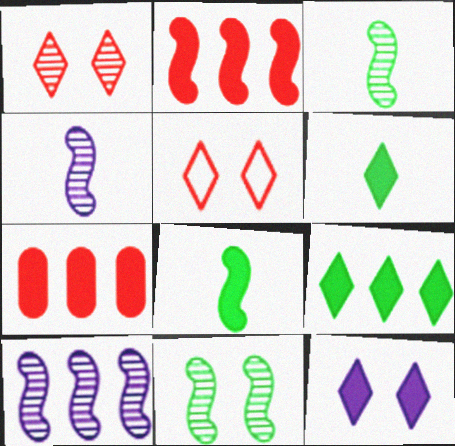[[7, 8, 12]]